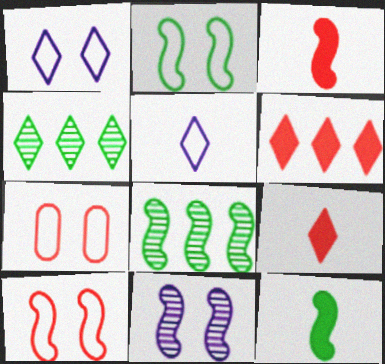[[1, 2, 7], 
[1, 4, 9], 
[2, 8, 12]]